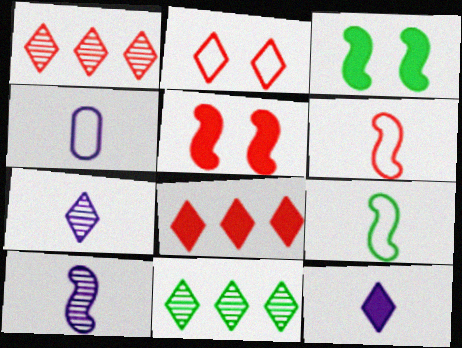[[1, 3, 4], 
[2, 11, 12], 
[4, 5, 11], 
[4, 10, 12]]